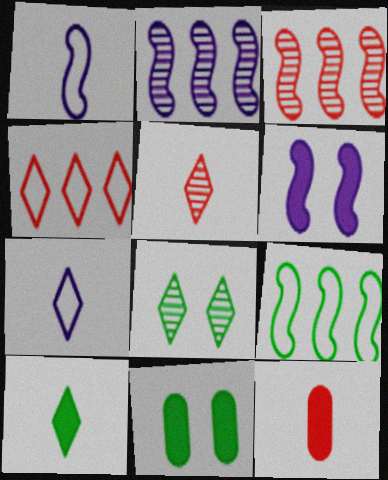[[1, 2, 6], 
[3, 7, 11], 
[5, 7, 10]]